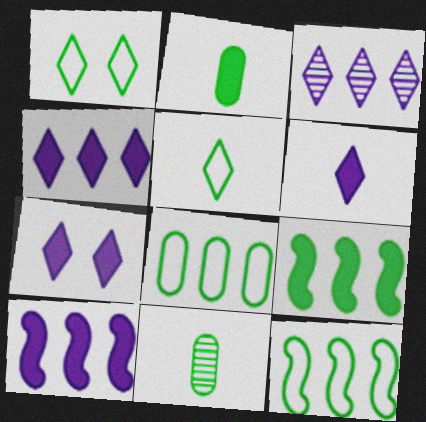[[1, 9, 11], 
[4, 6, 7]]